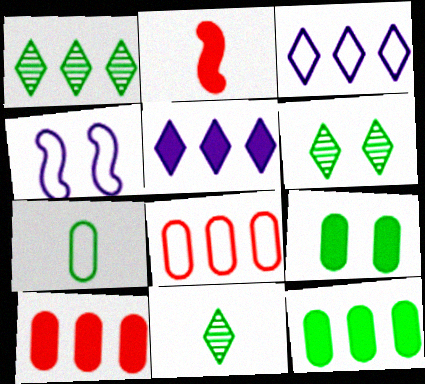[[1, 6, 11], 
[2, 5, 9], 
[4, 10, 11]]